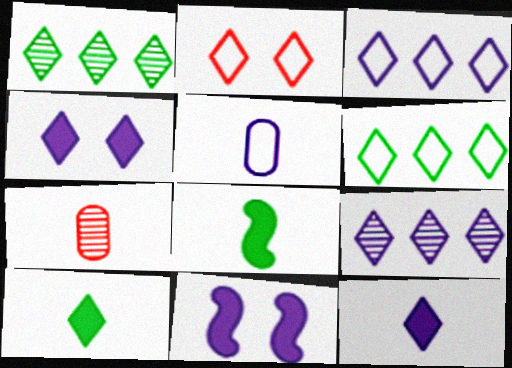[[1, 2, 12], 
[2, 9, 10], 
[5, 9, 11], 
[6, 7, 11]]